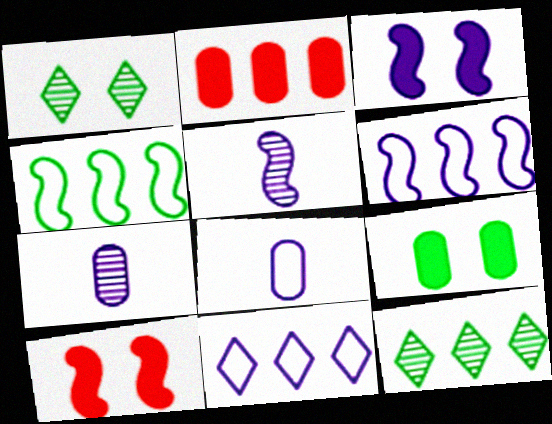[[2, 6, 12], 
[3, 5, 6], 
[3, 7, 11], 
[4, 5, 10], 
[8, 10, 12]]